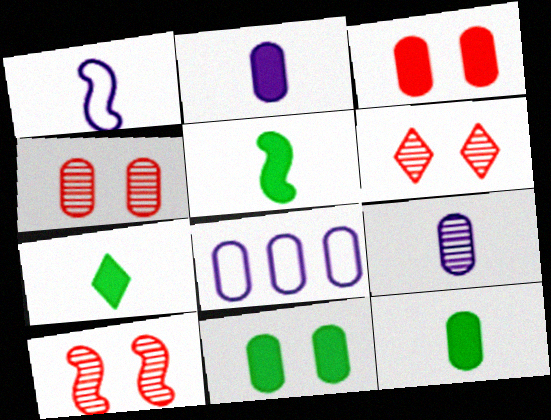[[4, 6, 10], 
[4, 8, 12], 
[5, 6, 8], 
[5, 7, 12], 
[7, 8, 10]]